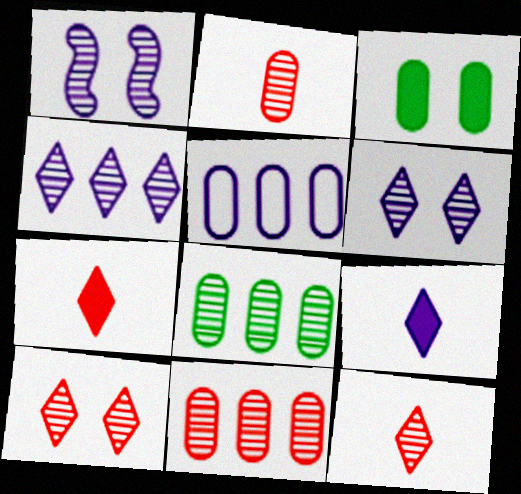[[1, 5, 9], 
[1, 8, 12], 
[2, 3, 5]]